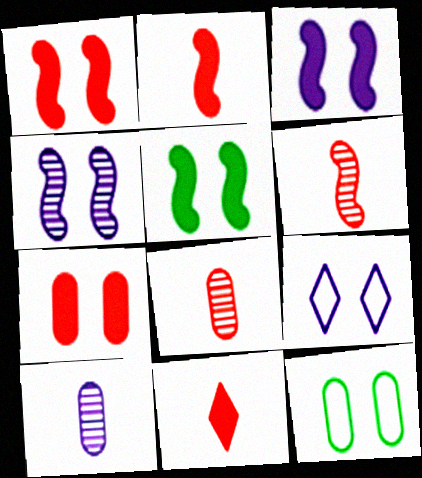[[1, 3, 5]]